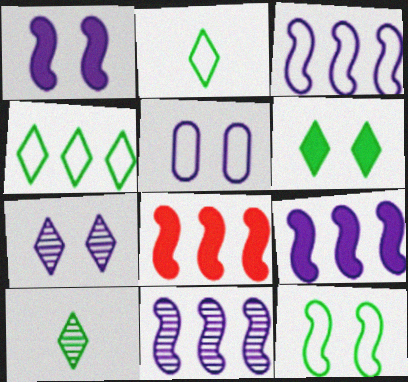[[1, 5, 7], 
[3, 9, 11], 
[4, 6, 10], 
[5, 8, 10]]